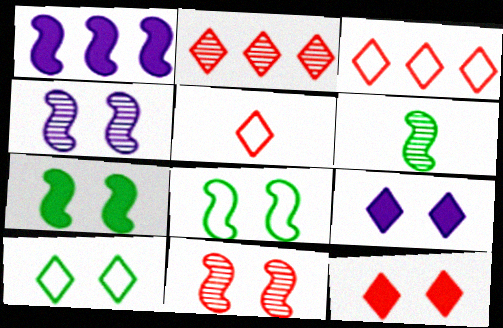[[2, 5, 12]]